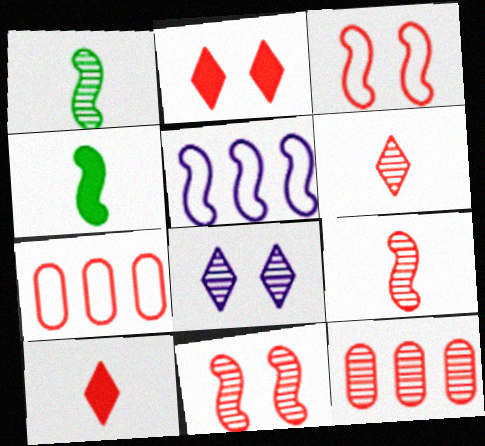[[1, 8, 12], 
[2, 7, 9], 
[3, 10, 12], 
[4, 5, 11], 
[4, 7, 8], 
[6, 11, 12], 
[7, 10, 11]]